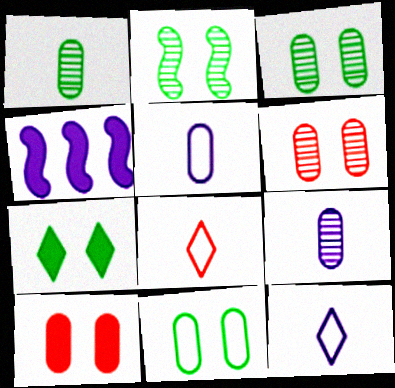[[2, 7, 11], 
[3, 4, 8]]